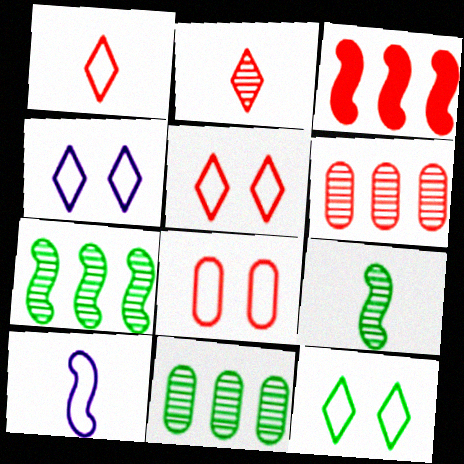[[2, 3, 8], 
[4, 5, 12]]